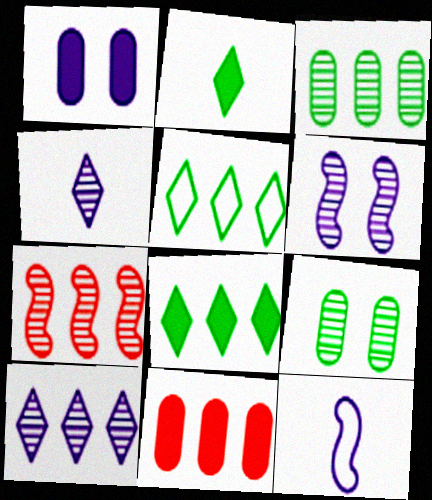[[1, 10, 12], 
[3, 7, 10], 
[4, 7, 9]]